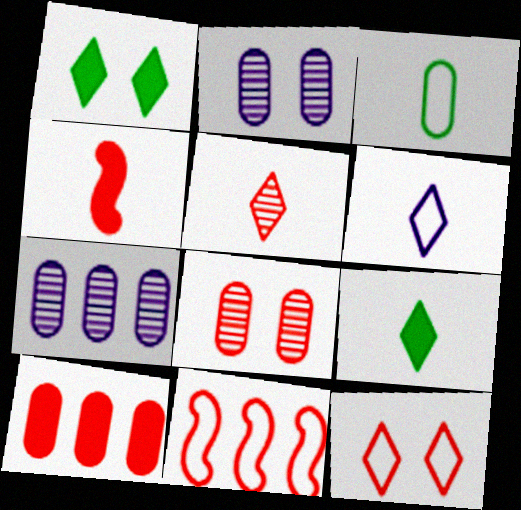[[2, 3, 10], 
[2, 9, 11], 
[5, 6, 9]]